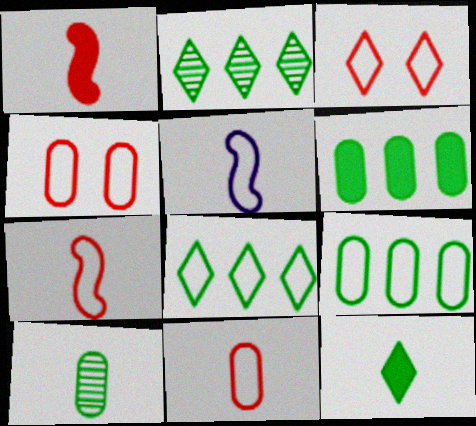[[3, 5, 9], 
[4, 5, 8]]